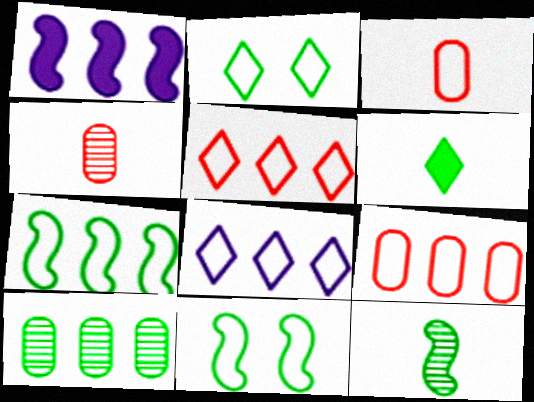[[1, 2, 4], 
[1, 5, 10], 
[3, 8, 11], 
[6, 10, 11], 
[7, 8, 9]]